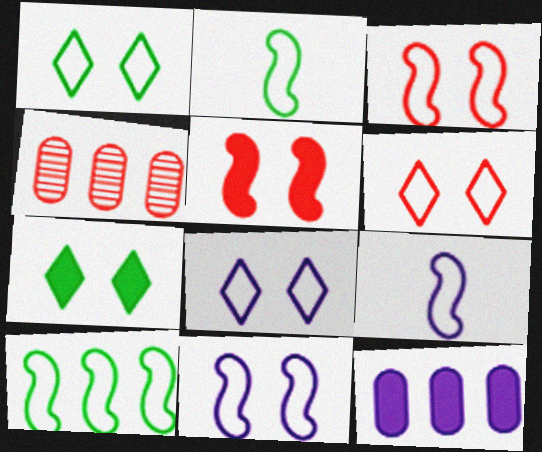[[1, 6, 8], 
[3, 9, 10], 
[4, 7, 9]]